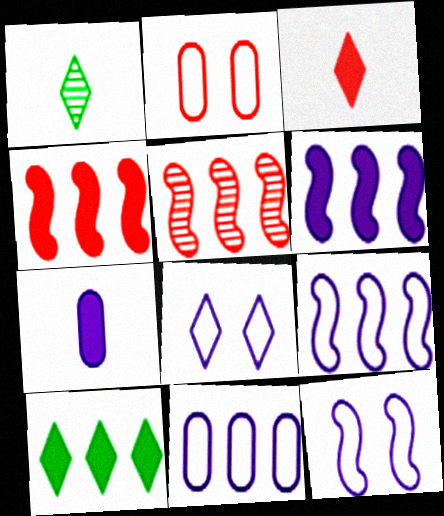[[1, 2, 6], 
[2, 3, 5], 
[5, 10, 11]]